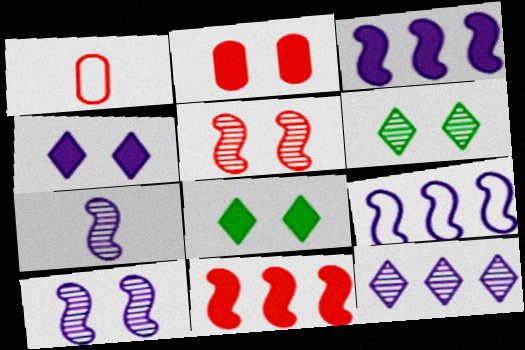[[1, 3, 6]]